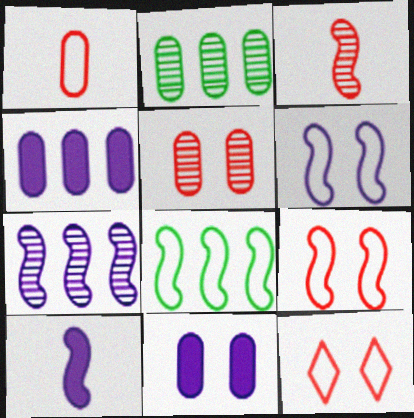[[1, 2, 11], 
[2, 10, 12], 
[6, 7, 10]]